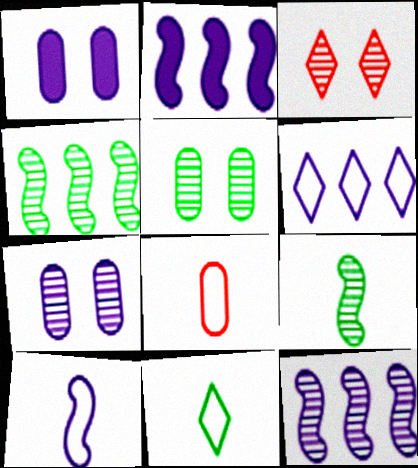[[8, 10, 11]]